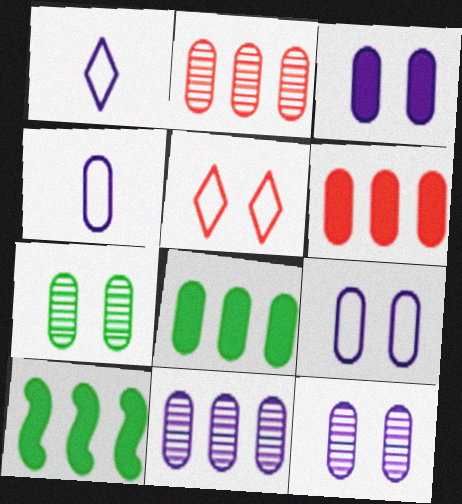[[3, 4, 11], 
[3, 9, 12], 
[4, 6, 7]]